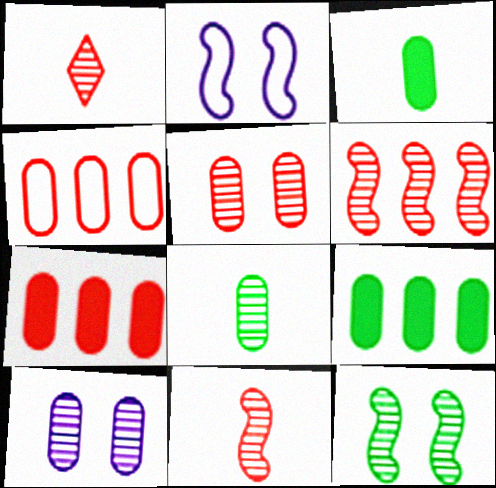[[1, 2, 9], 
[1, 5, 6], 
[3, 4, 10]]